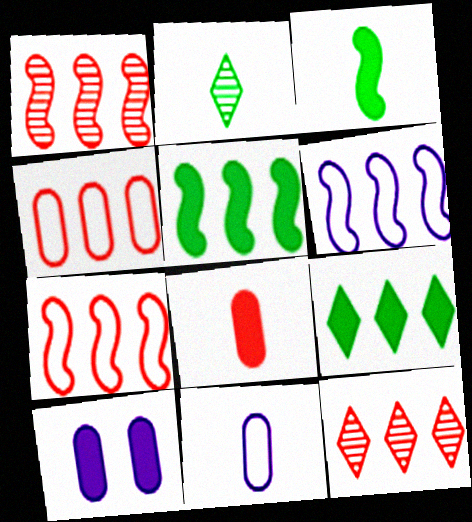[[1, 5, 6], 
[2, 7, 10]]